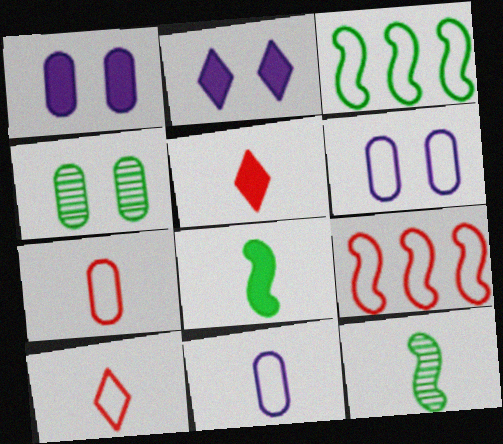[[3, 6, 10], 
[5, 11, 12]]